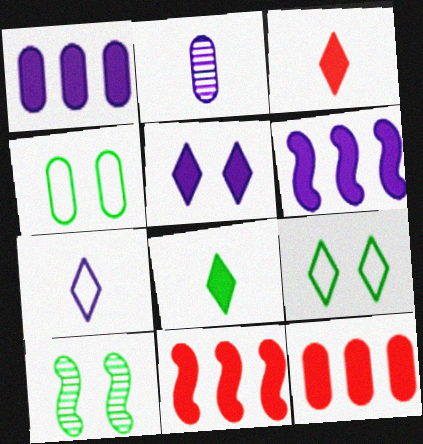[[2, 4, 12], 
[2, 9, 11], 
[7, 10, 12]]